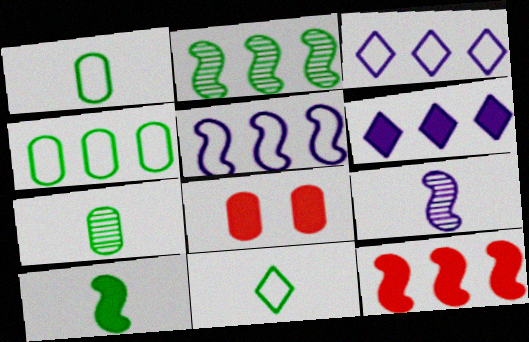[[2, 5, 12], 
[6, 8, 10], 
[7, 10, 11]]